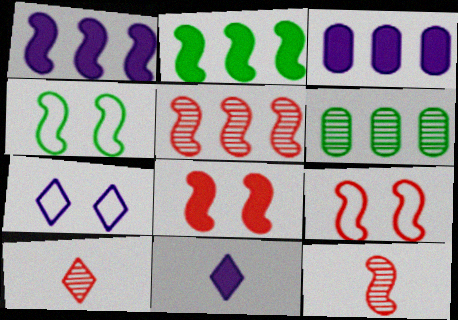[[1, 4, 12], 
[3, 4, 10], 
[6, 9, 11]]